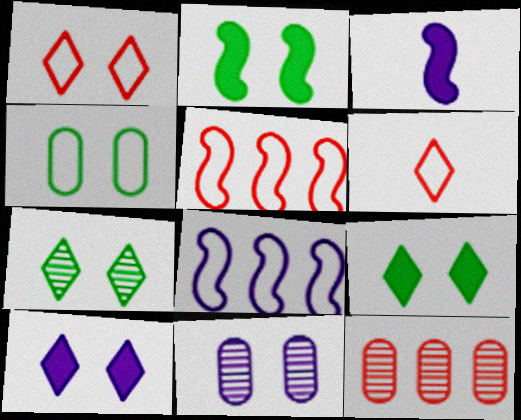[[1, 2, 11], 
[1, 7, 10], 
[2, 4, 7], 
[4, 6, 8]]